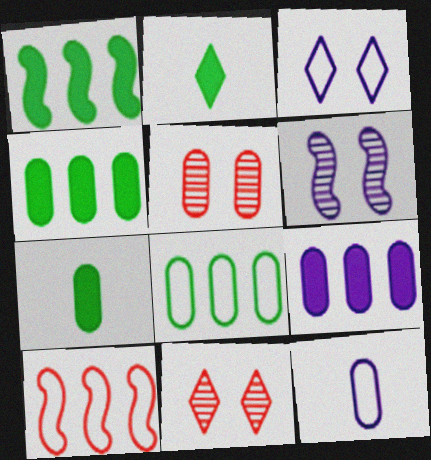[[1, 11, 12], 
[4, 5, 12]]